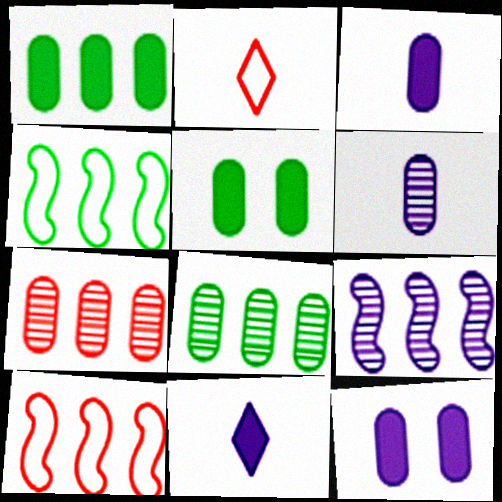[[2, 5, 9]]